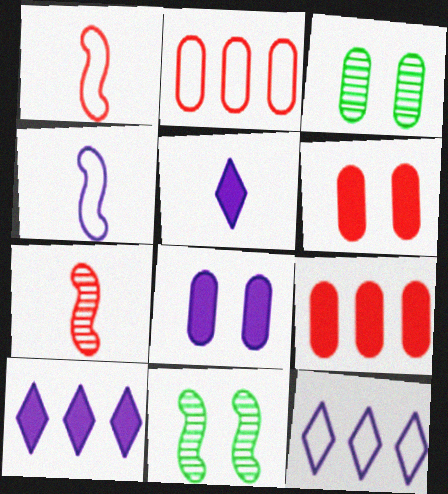[[1, 3, 10], 
[2, 5, 11]]